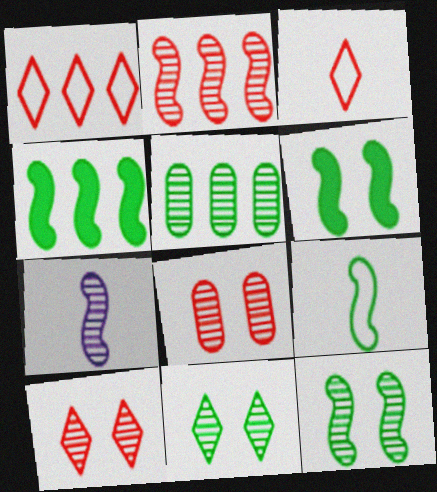[[2, 7, 12], 
[4, 9, 12], 
[5, 7, 10]]